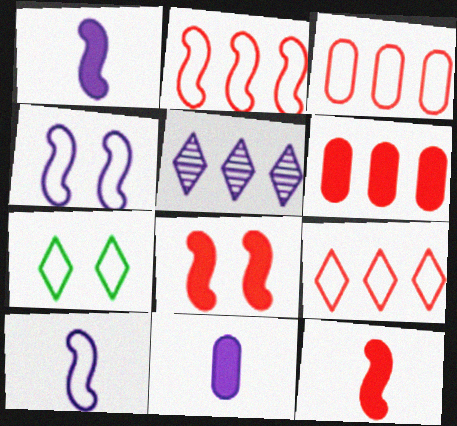[[2, 3, 9], 
[3, 7, 10], 
[4, 5, 11]]